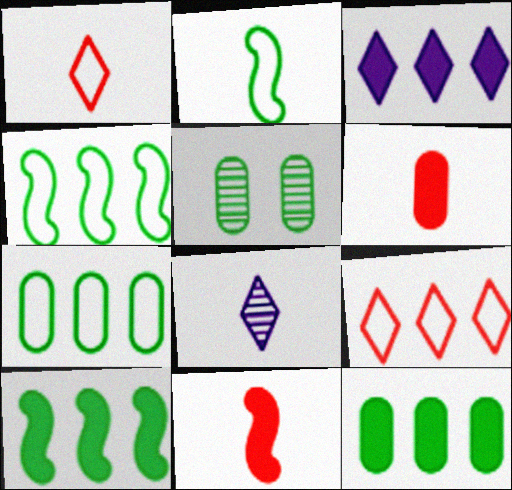[[2, 6, 8]]